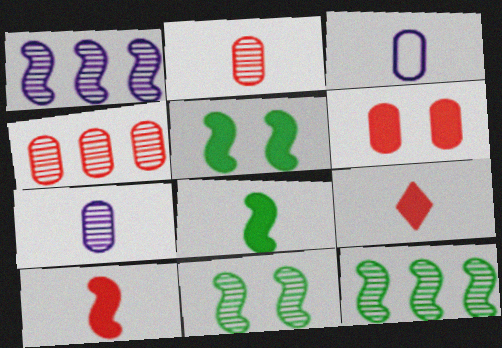[]